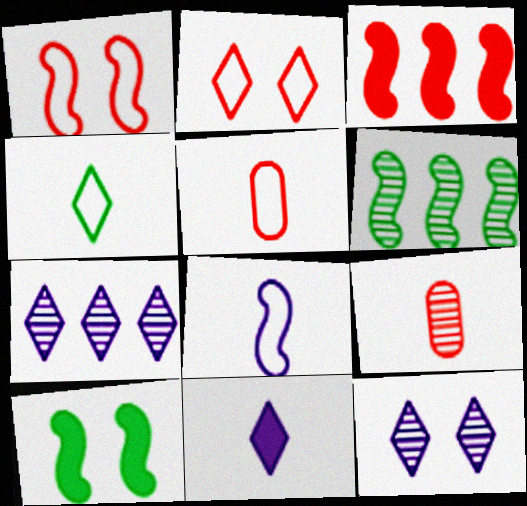[[2, 3, 9], 
[4, 5, 8], 
[5, 7, 10], 
[6, 9, 12]]